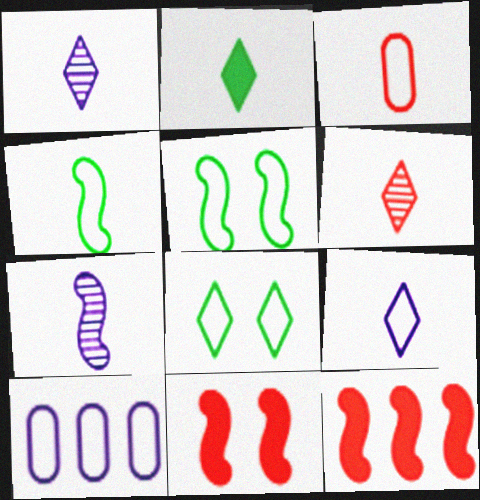[[2, 3, 7], 
[2, 6, 9], 
[3, 4, 9], 
[5, 7, 12]]